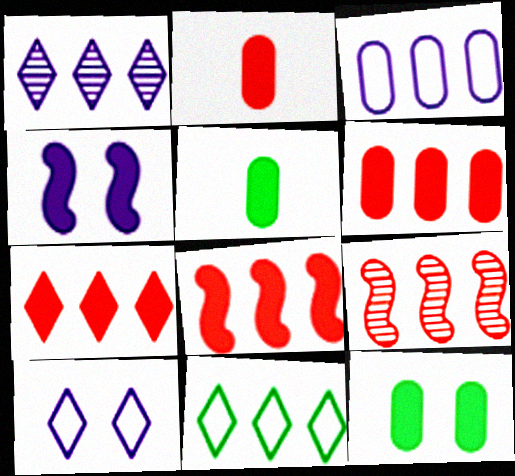[[1, 7, 11], 
[4, 5, 7], 
[5, 9, 10], 
[6, 7, 8]]